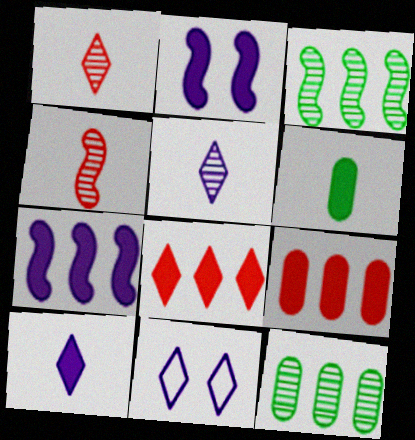[[2, 6, 8]]